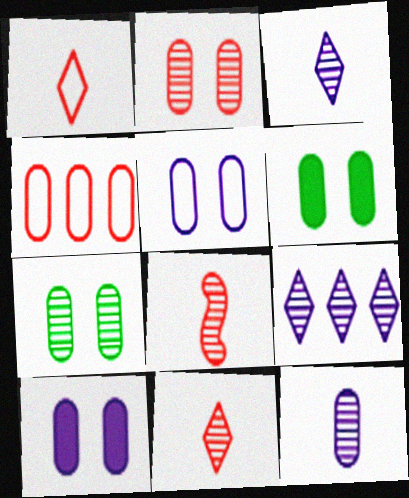[[2, 5, 6], 
[4, 6, 12], 
[7, 8, 9]]